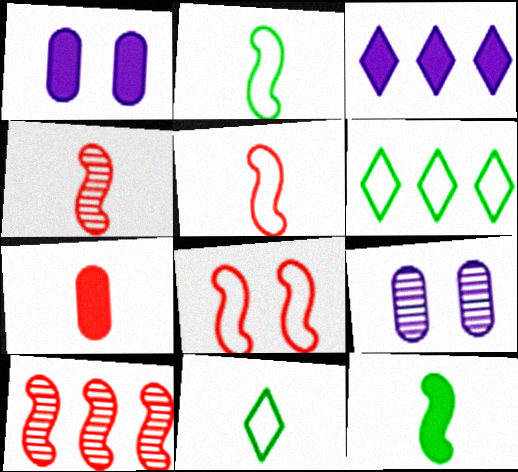[[1, 4, 6], 
[1, 10, 11]]